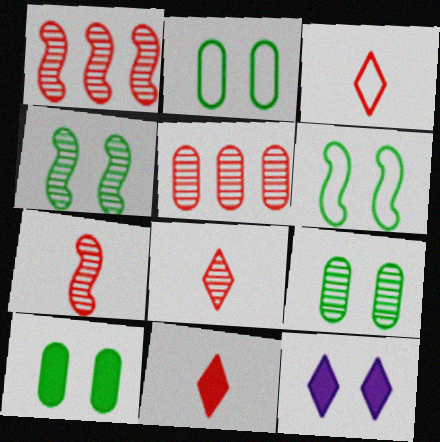[[2, 9, 10], 
[3, 8, 11]]